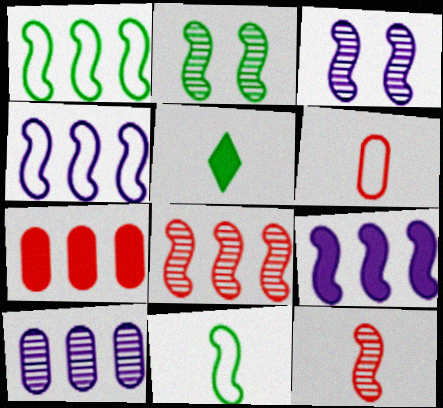[[1, 8, 9]]